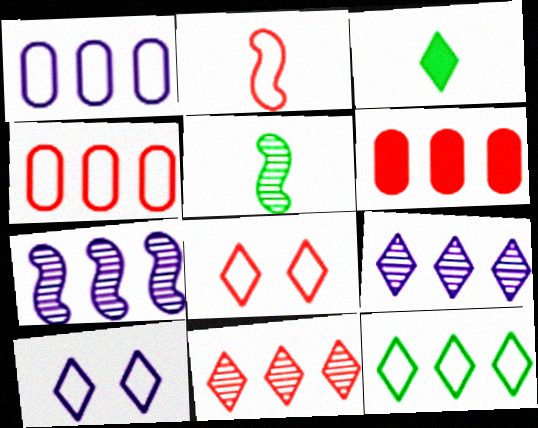[[2, 4, 8], 
[3, 8, 9], 
[3, 10, 11], 
[5, 6, 10], 
[6, 7, 12]]